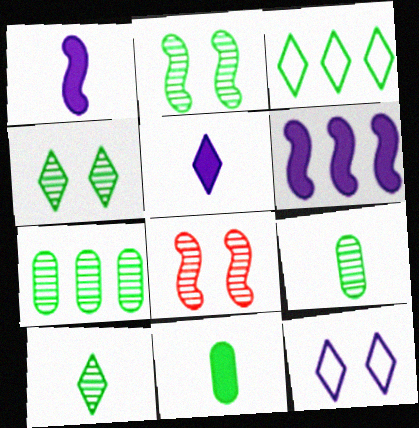[[2, 3, 11], 
[2, 7, 10]]